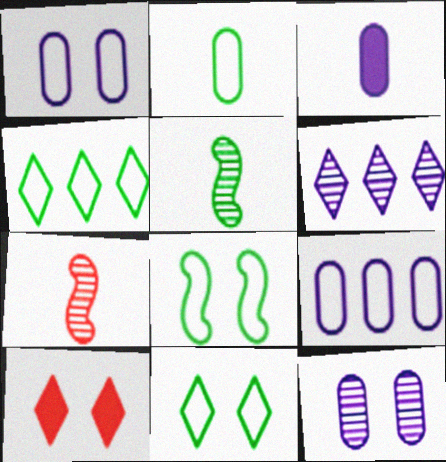[[2, 4, 8], 
[3, 9, 12], 
[5, 9, 10], 
[8, 10, 12]]